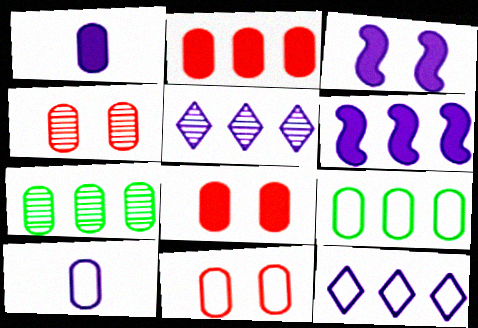[[1, 4, 9], 
[1, 7, 11], 
[3, 5, 10], 
[4, 8, 11], 
[7, 8, 10], 
[9, 10, 11]]